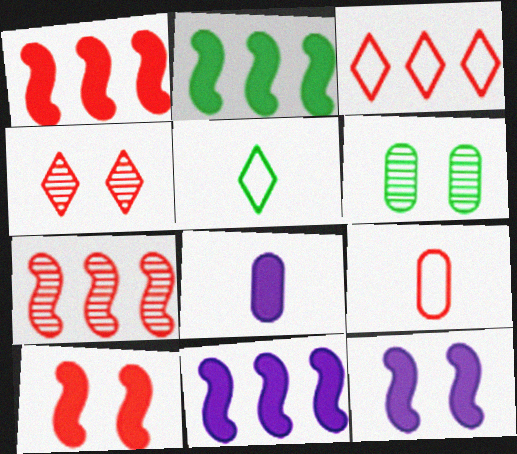[[1, 2, 11], 
[1, 4, 9], 
[2, 5, 6]]